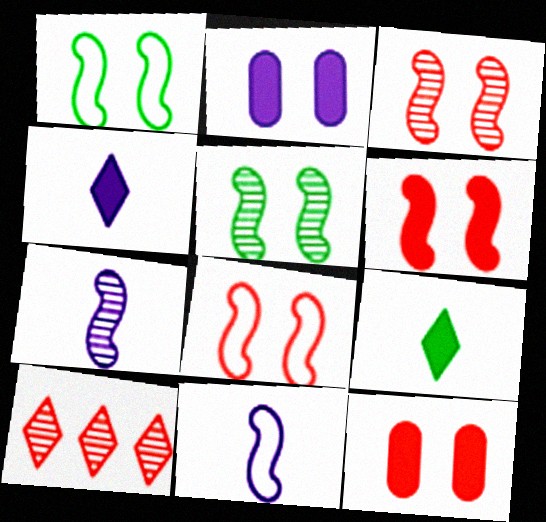[[3, 6, 8]]